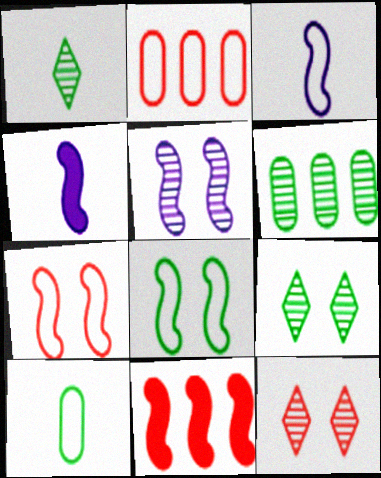[[2, 4, 9]]